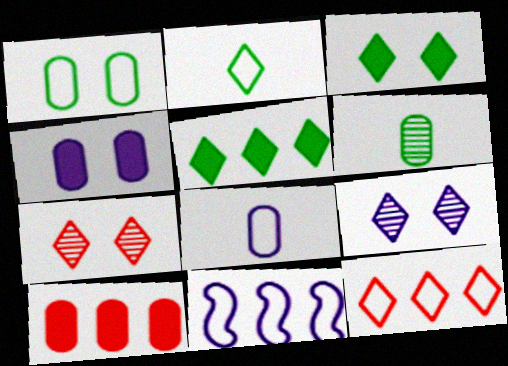[]